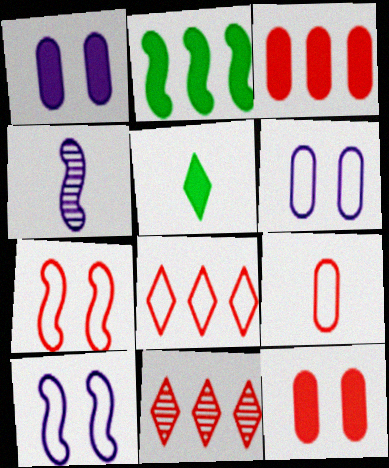[[2, 4, 7], 
[4, 5, 9], 
[7, 8, 9]]